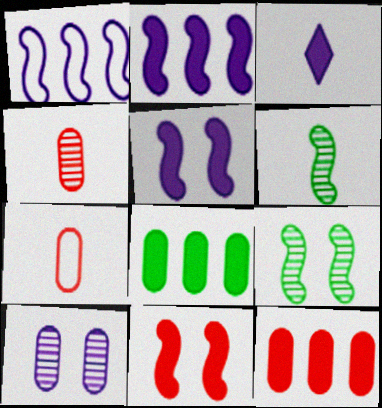[[1, 3, 10], 
[1, 6, 11], 
[3, 6, 7], 
[3, 8, 11], 
[7, 8, 10]]